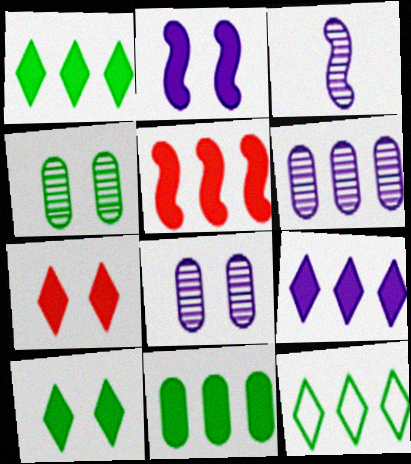[[5, 6, 12], 
[5, 9, 11]]